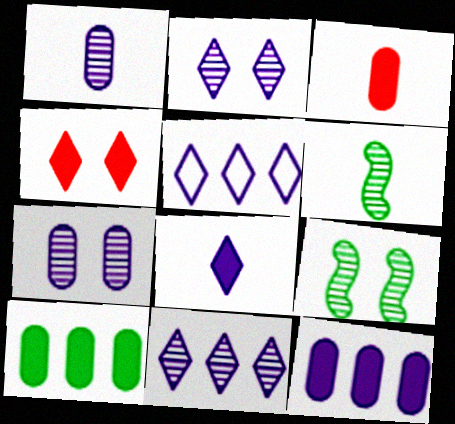[[2, 5, 8], 
[3, 5, 9]]